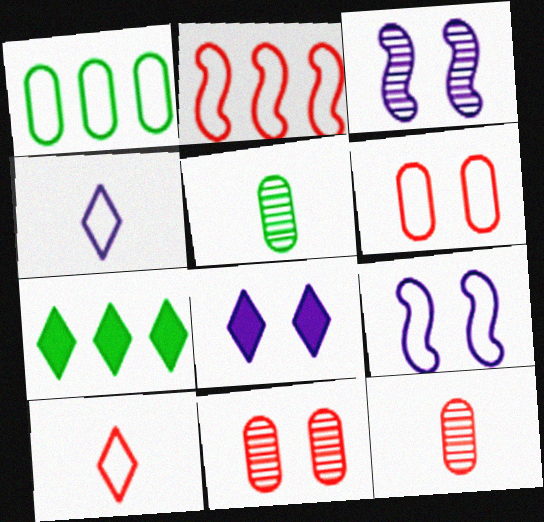[[1, 9, 10], 
[2, 5, 8], 
[2, 6, 10], 
[7, 9, 12]]